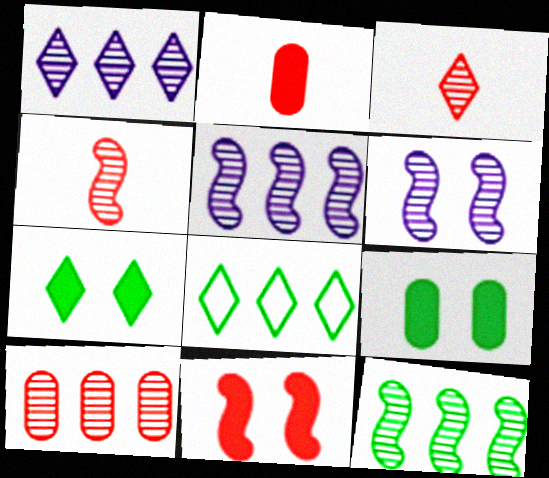[[1, 10, 12], 
[2, 6, 8], 
[4, 6, 12]]